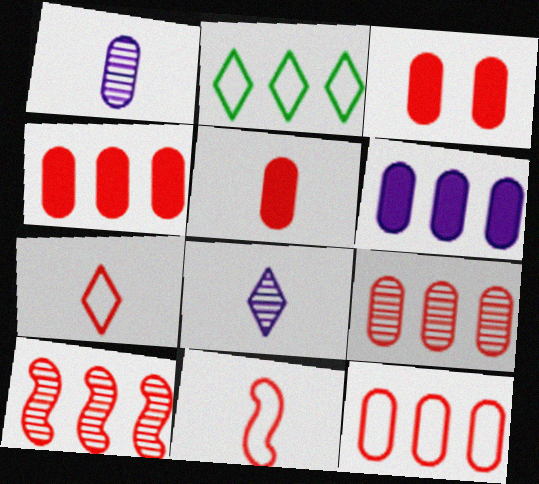[[2, 6, 10], 
[3, 4, 5], 
[3, 7, 10], 
[4, 9, 12]]